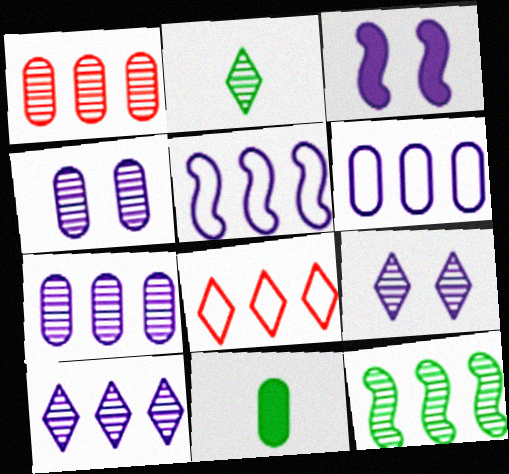[[1, 10, 12]]